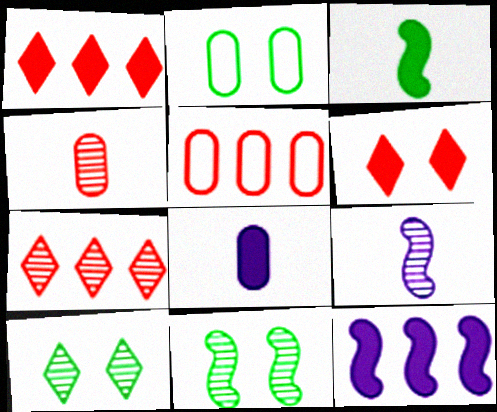[[1, 2, 9]]